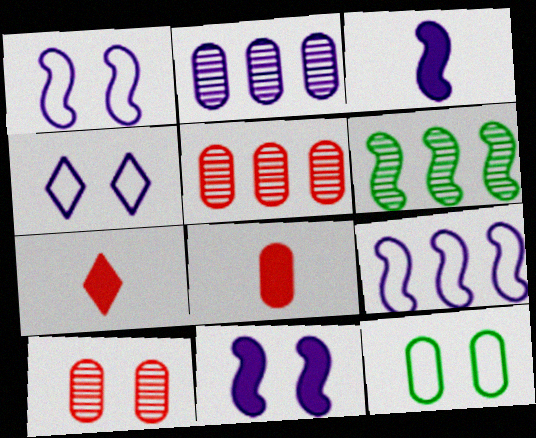[[2, 3, 4], 
[2, 8, 12], 
[4, 6, 8]]